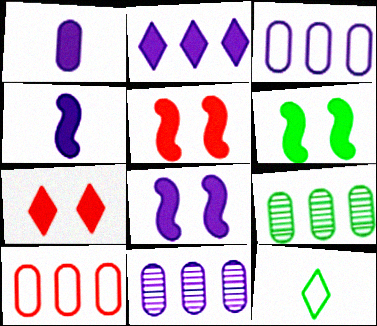[[1, 2, 8], 
[5, 6, 8], 
[5, 11, 12], 
[6, 9, 12]]